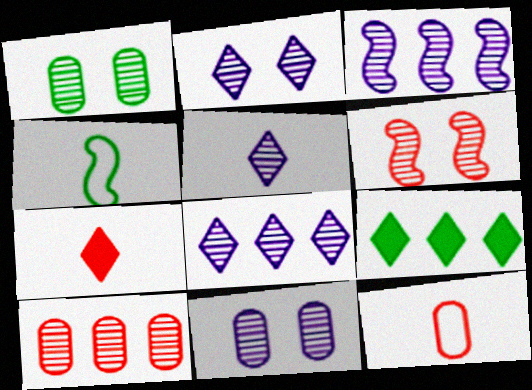[[1, 2, 6], 
[1, 4, 9], 
[2, 5, 8], 
[3, 5, 11]]